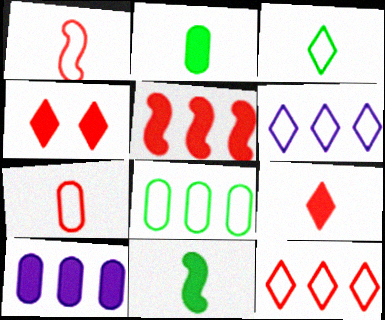[[4, 10, 11]]